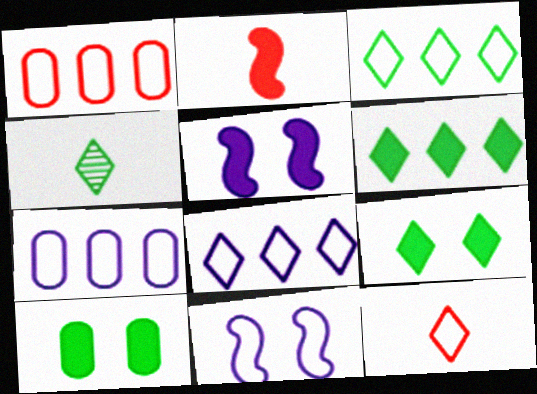[[1, 4, 5], 
[3, 4, 9]]